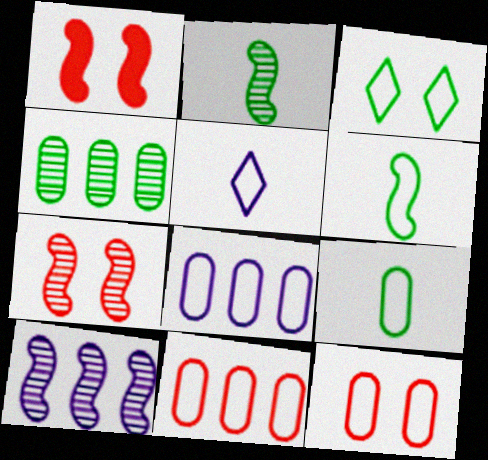[[1, 4, 5], 
[1, 6, 10], 
[2, 7, 10], 
[8, 9, 12]]